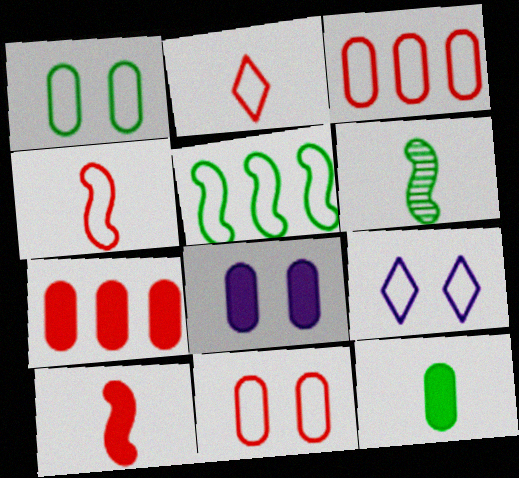[[6, 7, 9], 
[7, 8, 12]]